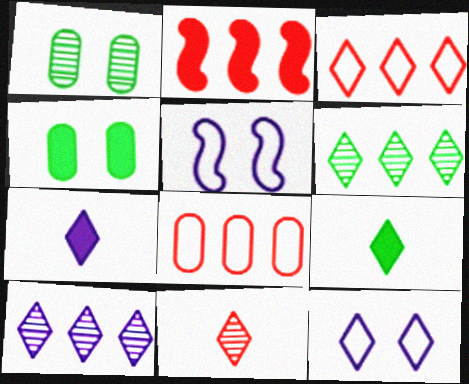[[2, 4, 7], 
[7, 10, 12]]